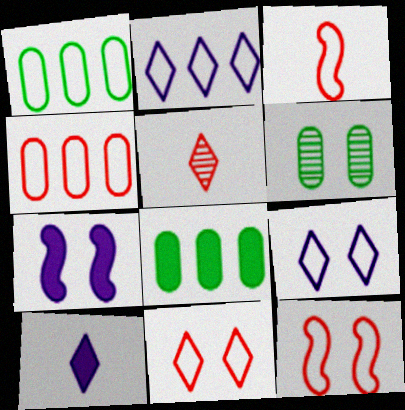[[1, 3, 9], 
[1, 5, 7], 
[3, 4, 11], 
[6, 7, 11]]